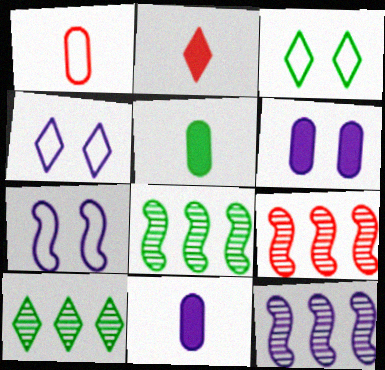[[2, 4, 10], 
[3, 5, 8], 
[3, 9, 11], 
[4, 5, 9], 
[4, 11, 12], 
[8, 9, 12]]